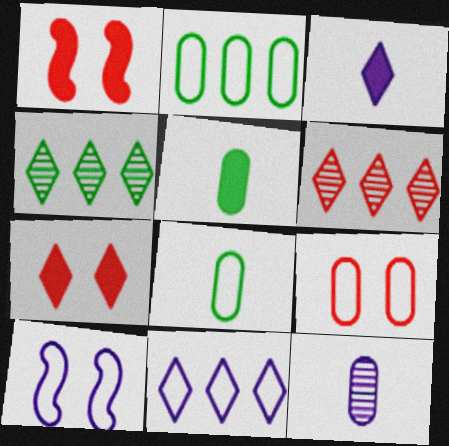[[5, 6, 10]]